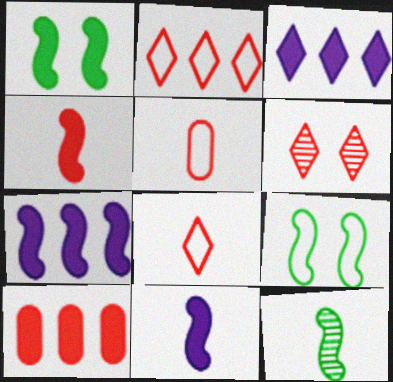[[1, 4, 7]]